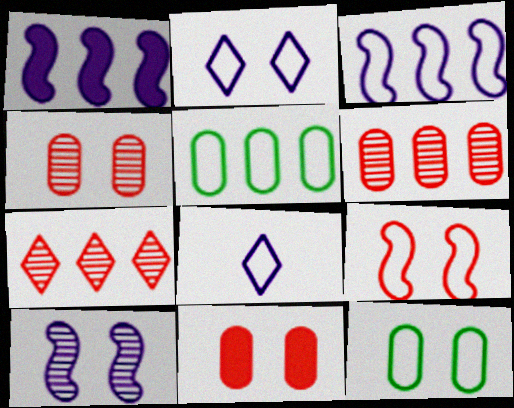[[1, 5, 7], 
[2, 9, 12], 
[5, 8, 9]]